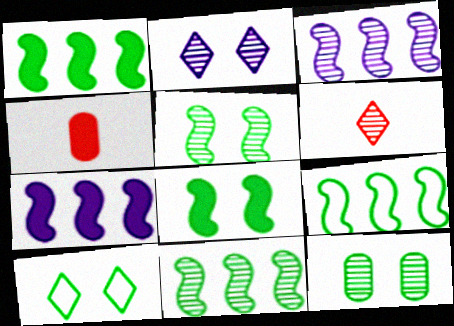[[1, 9, 11], 
[2, 4, 9], 
[3, 4, 10], 
[3, 6, 12], 
[8, 10, 12]]